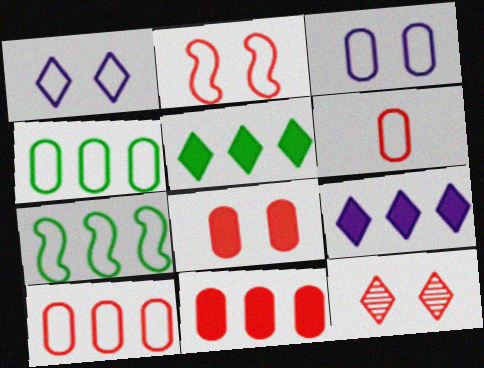[[1, 6, 7], 
[2, 8, 12], 
[3, 4, 6]]